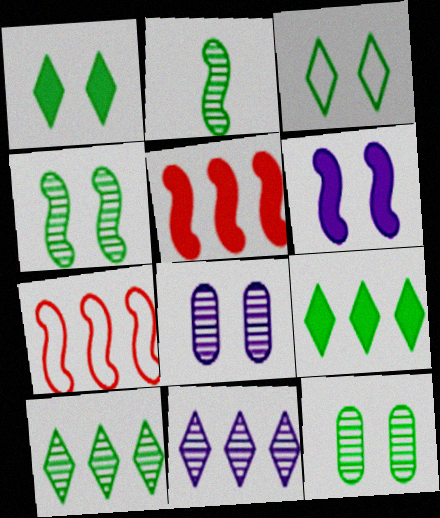[[2, 6, 7], 
[2, 10, 12]]